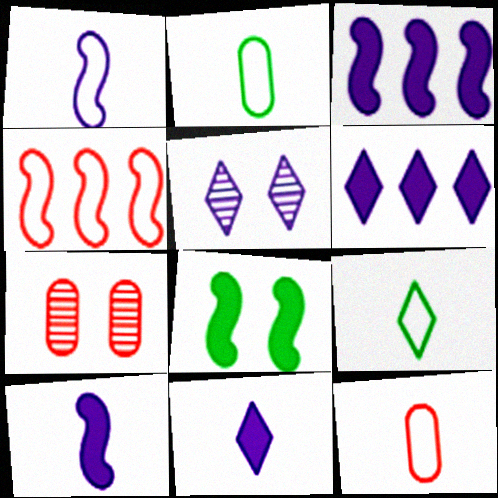[[1, 9, 12], 
[3, 7, 9]]